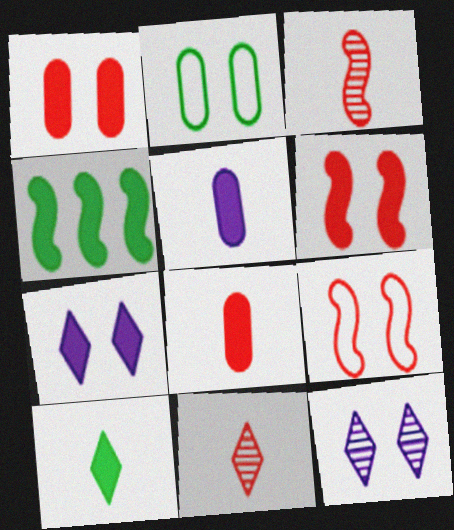[[2, 6, 12], 
[4, 7, 8]]